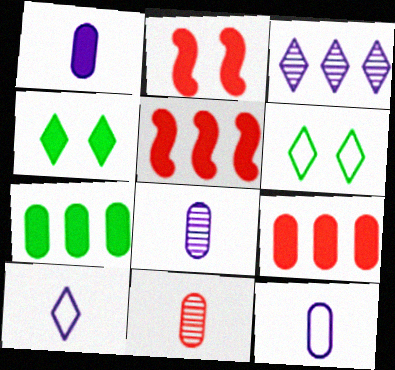[[1, 4, 5], 
[1, 8, 12], 
[5, 6, 8]]